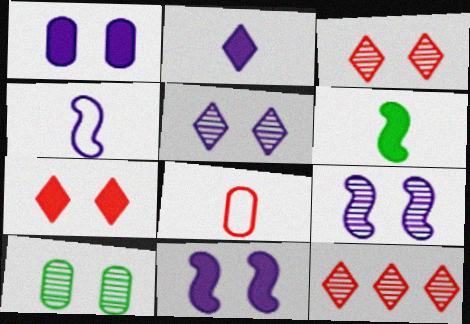[[3, 9, 10]]